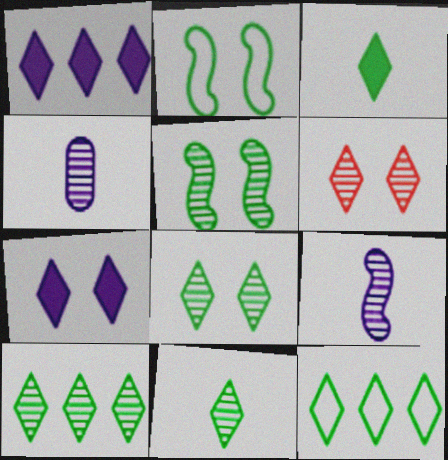[[3, 8, 12], 
[8, 10, 11]]